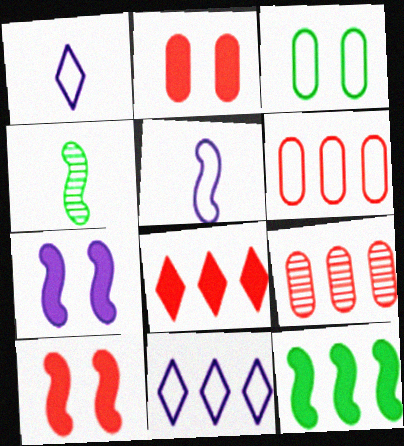[[2, 4, 11], 
[9, 11, 12]]